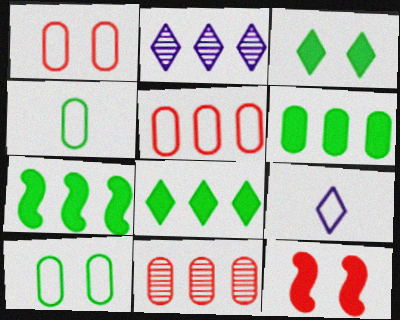[[2, 4, 12], 
[2, 5, 7], 
[6, 7, 8]]